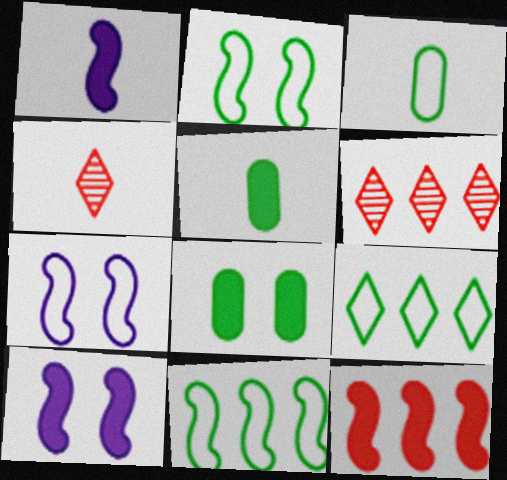[[1, 3, 4], 
[2, 3, 9], 
[3, 6, 10], 
[5, 6, 7]]